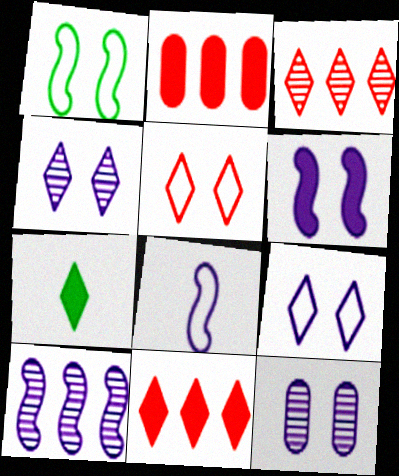[[2, 6, 7], 
[3, 7, 9], 
[6, 8, 10], 
[6, 9, 12]]